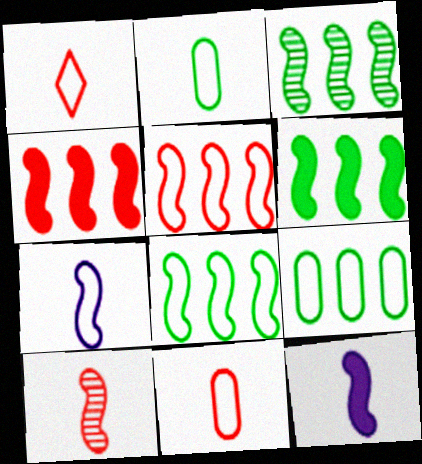[[1, 2, 7], 
[3, 6, 8]]